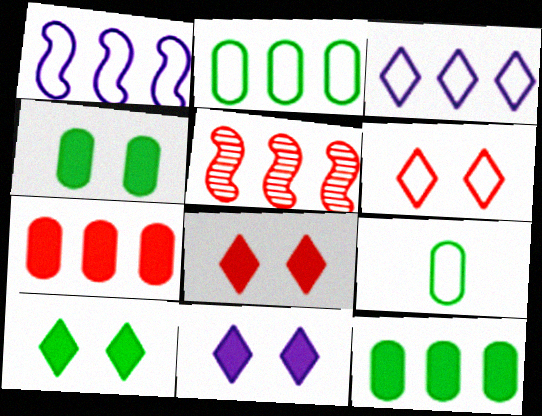[[1, 6, 9], 
[3, 5, 12], 
[5, 9, 11], 
[8, 10, 11]]